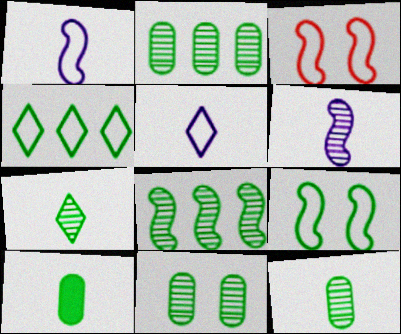[[2, 11, 12], 
[7, 8, 11]]